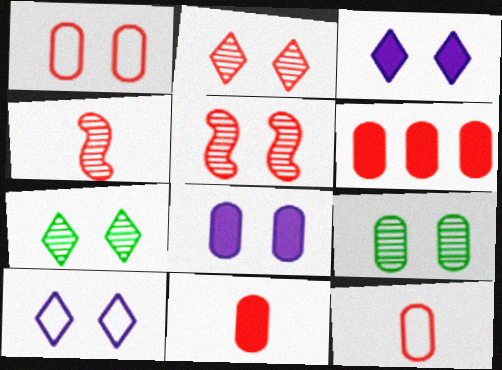[[1, 8, 9]]